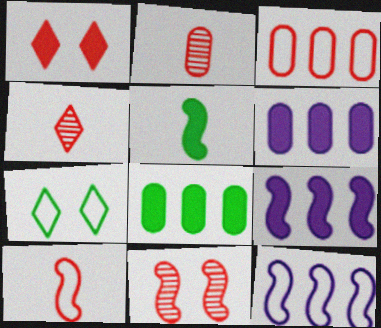[[1, 5, 6], 
[2, 7, 9], 
[5, 11, 12]]